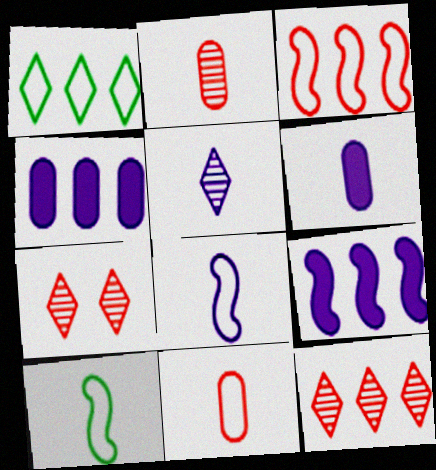[[4, 7, 10], 
[5, 6, 8]]